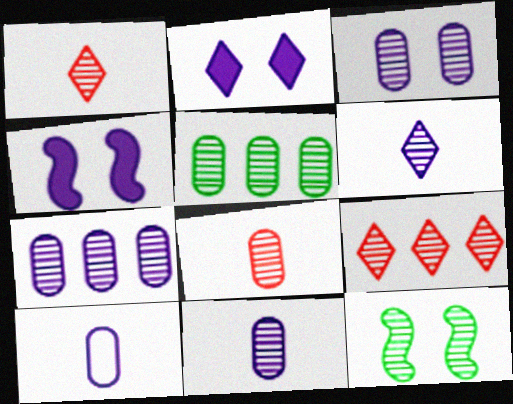[[1, 7, 12], 
[3, 5, 8], 
[3, 7, 11], 
[9, 11, 12]]